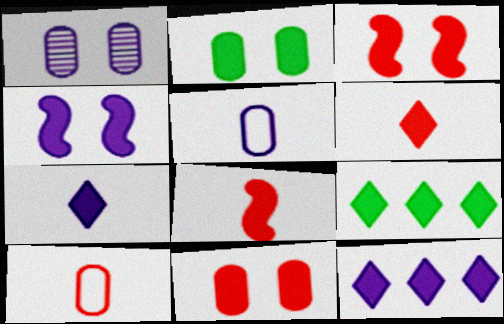[[2, 8, 12]]